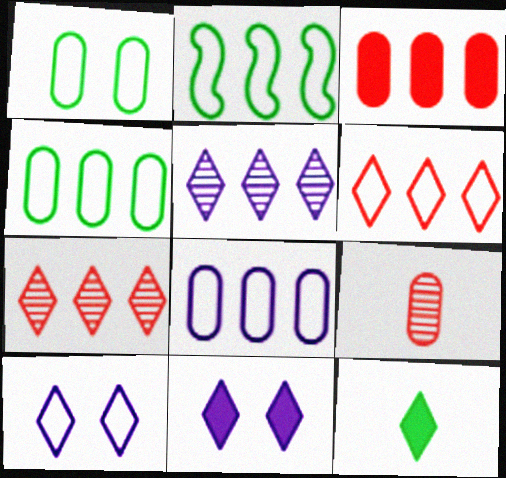[[2, 3, 5], 
[2, 6, 8], 
[2, 9, 11], 
[7, 10, 12]]